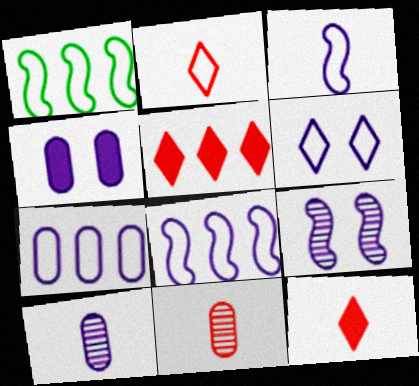[[3, 6, 7], 
[4, 6, 9], 
[4, 7, 10]]